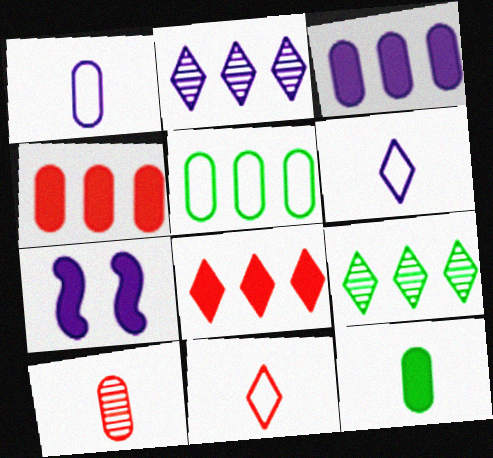[[1, 2, 7], 
[1, 10, 12], 
[7, 8, 12]]